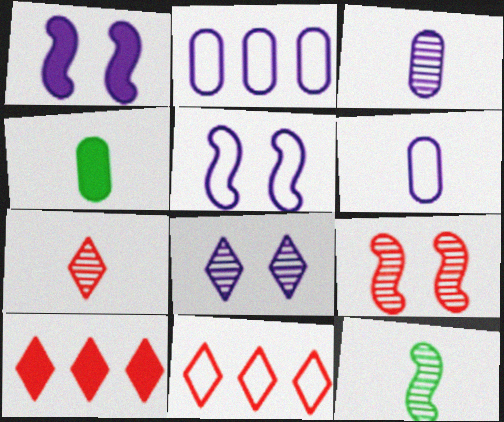[[1, 4, 10], 
[3, 7, 12]]